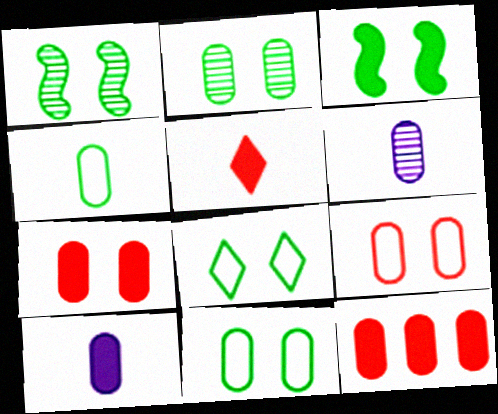[[2, 3, 8], 
[6, 11, 12]]